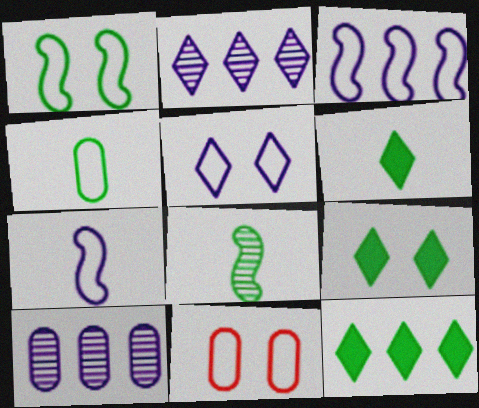[[1, 5, 11], 
[4, 6, 8], 
[6, 9, 12]]